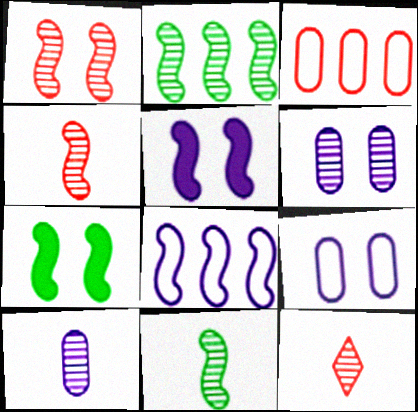[[2, 6, 12], 
[4, 7, 8], 
[10, 11, 12]]